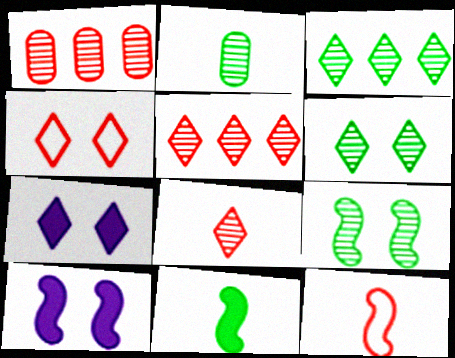[[2, 3, 9], 
[4, 6, 7]]